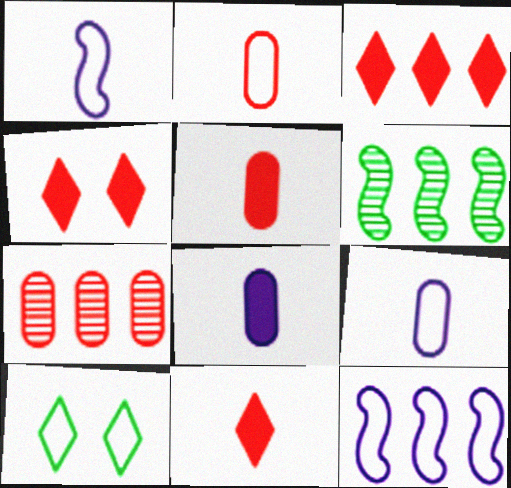[[2, 10, 12], 
[3, 4, 11], 
[4, 6, 9]]